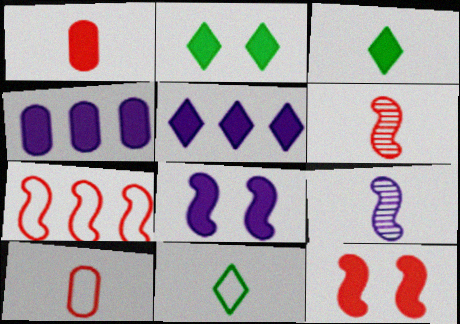[[1, 9, 11], 
[3, 4, 12], 
[3, 9, 10], 
[6, 7, 12]]